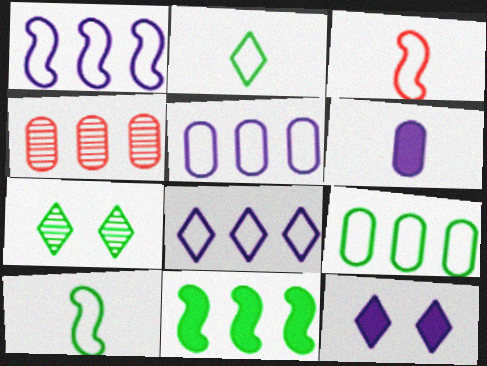[[1, 5, 8], 
[4, 8, 11], 
[4, 10, 12]]